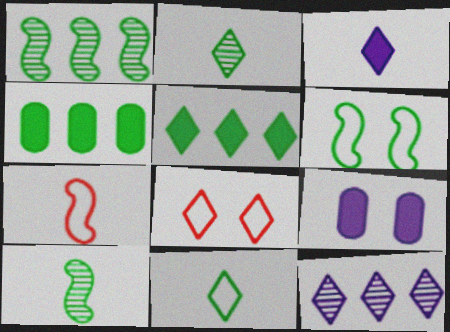[[2, 4, 6]]